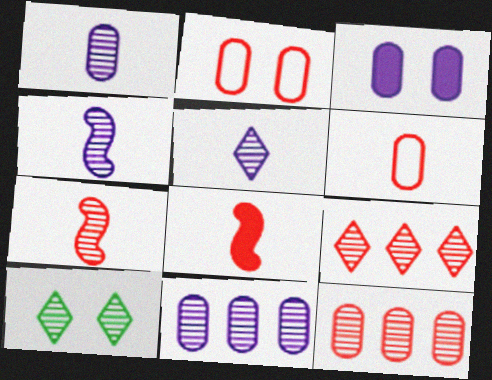[[1, 4, 5], 
[2, 8, 9], 
[4, 10, 12], 
[5, 9, 10], 
[7, 10, 11]]